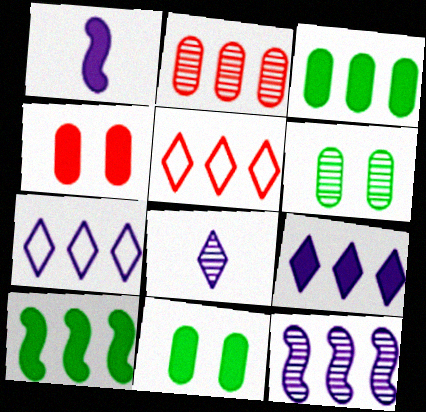[[1, 5, 6], 
[2, 7, 10], 
[3, 5, 12]]